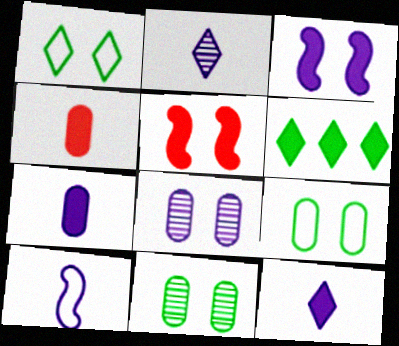[[1, 5, 8], 
[2, 7, 10], 
[3, 4, 6], 
[5, 6, 7]]